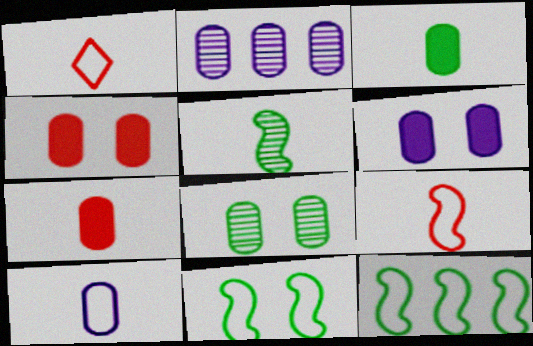[[2, 6, 10]]